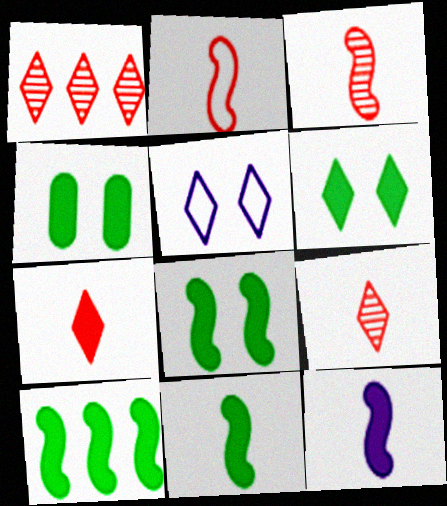[[4, 6, 8], 
[8, 10, 11]]